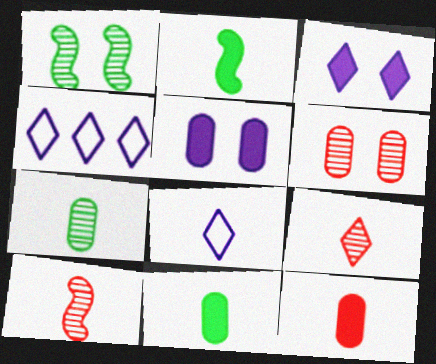[[1, 4, 12], 
[2, 4, 6], 
[8, 10, 11]]